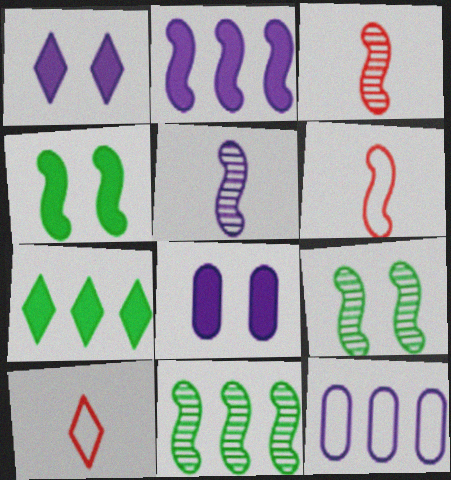[[1, 5, 12], 
[2, 6, 9], 
[8, 10, 11]]